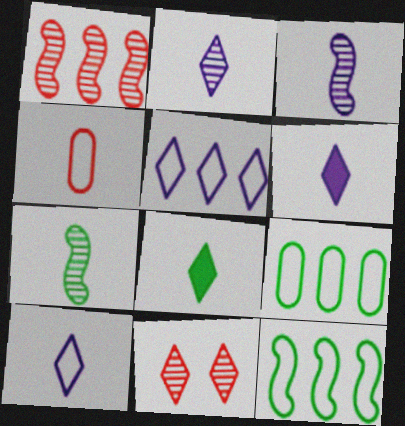[[2, 6, 10], 
[3, 4, 8], 
[4, 6, 7], 
[5, 8, 11]]